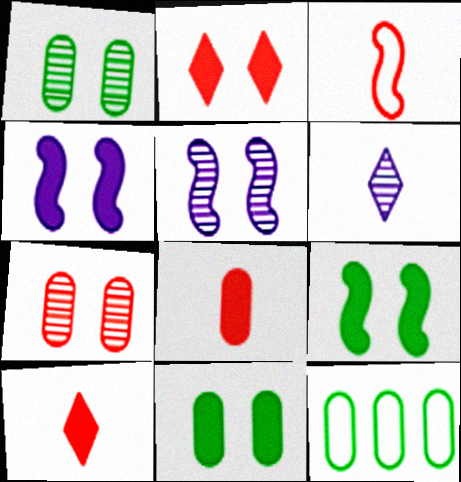[[2, 4, 11], 
[5, 10, 12]]